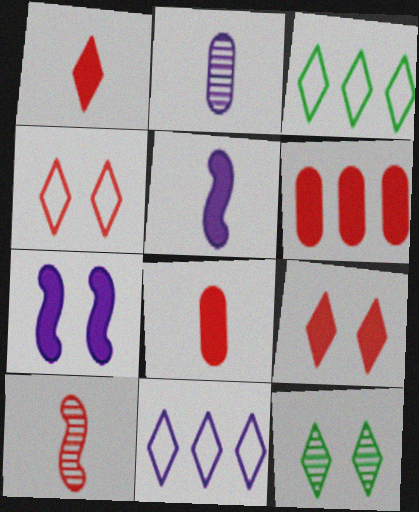[[1, 11, 12], 
[2, 7, 11], 
[4, 6, 10]]